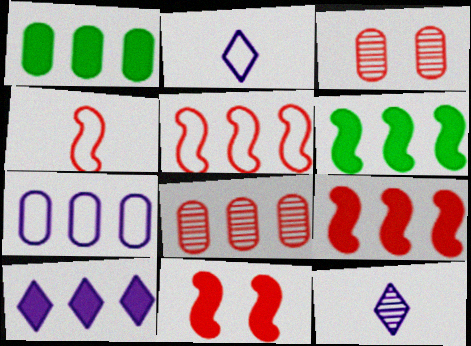[[1, 7, 8], 
[1, 9, 10], 
[2, 3, 6]]